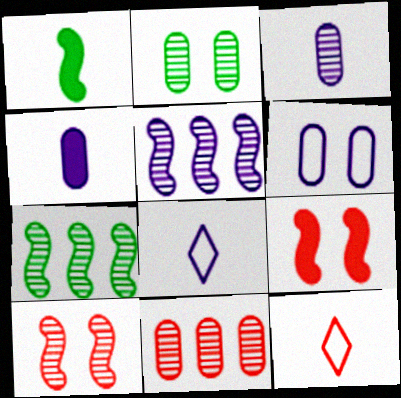[[1, 3, 12], 
[2, 3, 11], 
[9, 11, 12]]